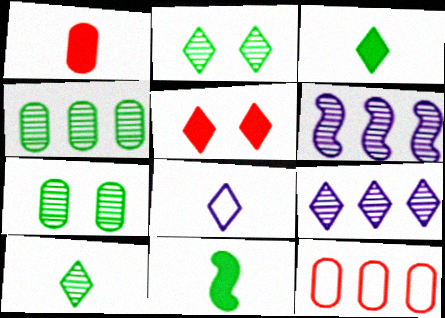[]